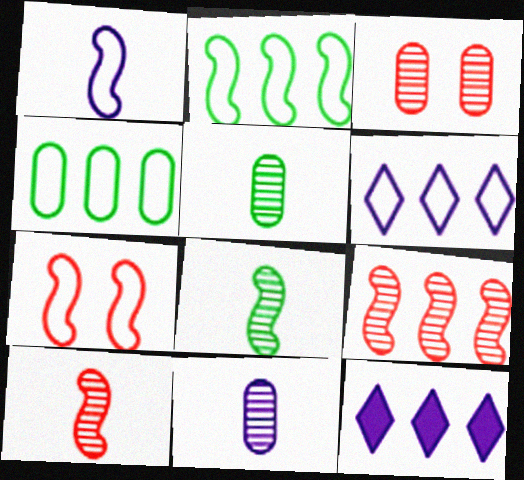[[1, 2, 7], 
[4, 9, 12], 
[5, 7, 12]]